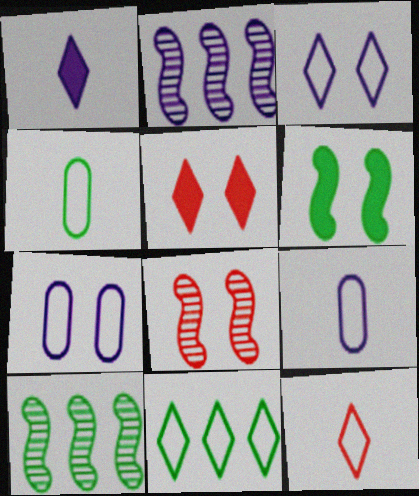[[1, 2, 7], 
[2, 4, 5], 
[3, 11, 12], 
[5, 9, 10]]